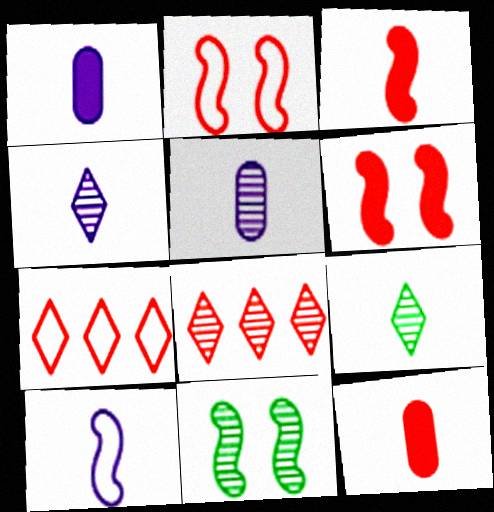[[1, 4, 10], 
[1, 7, 11], 
[2, 8, 12], 
[5, 8, 11], 
[9, 10, 12]]